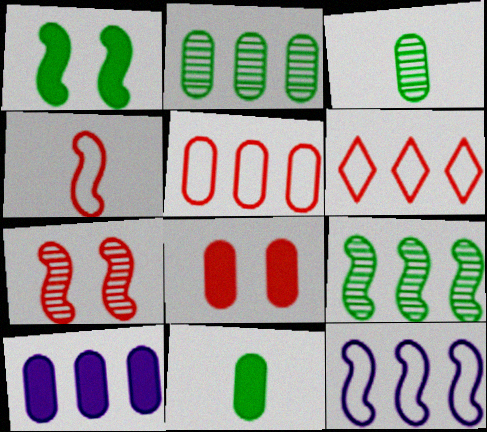[[2, 5, 10], 
[6, 9, 10], 
[8, 10, 11]]